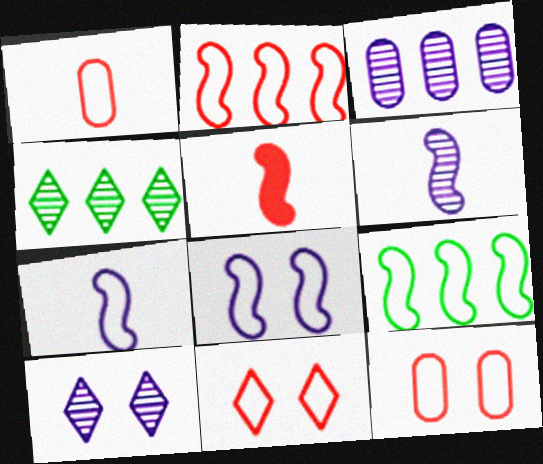[[1, 2, 11], 
[3, 6, 10]]